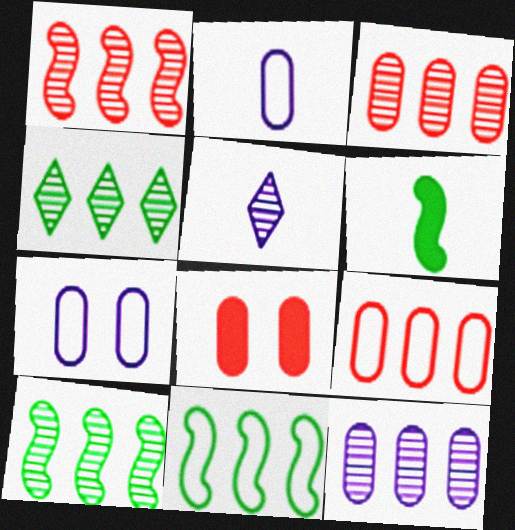[[1, 4, 12], 
[5, 8, 11]]